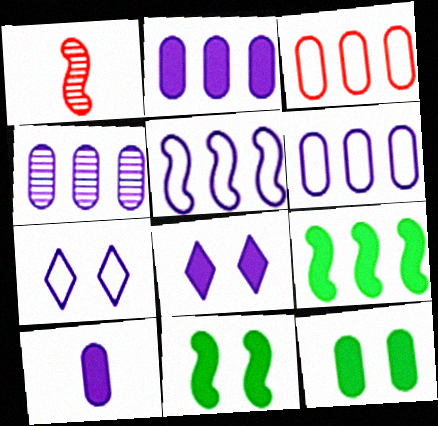[[1, 5, 11], 
[2, 4, 6]]